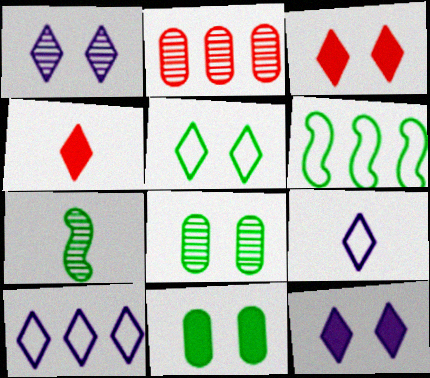[[1, 2, 7], 
[1, 3, 5]]